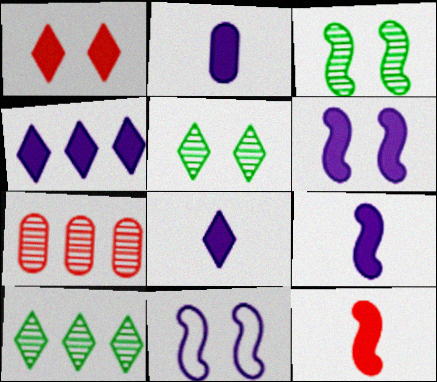[[2, 4, 6], 
[2, 8, 9]]